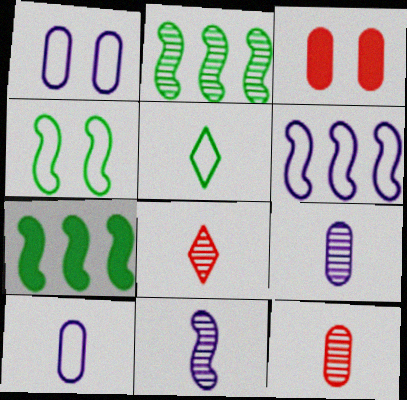[[1, 7, 8]]